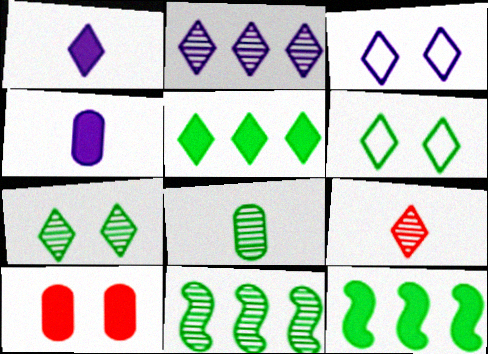[[1, 2, 3], 
[1, 10, 12], 
[2, 7, 9], 
[3, 5, 9], 
[6, 8, 12], 
[7, 8, 11]]